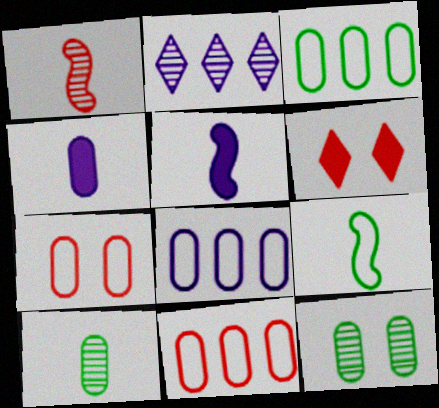[[1, 2, 12], 
[1, 5, 9], 
[1, 6, 11], 
[3, 8, 11], 
[4, 11, 12]]